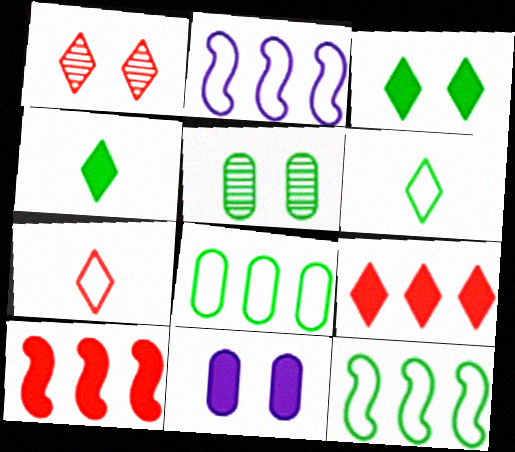[[1, 7, 9], 
[4, 5, 12], 
[4, 10, 11]]